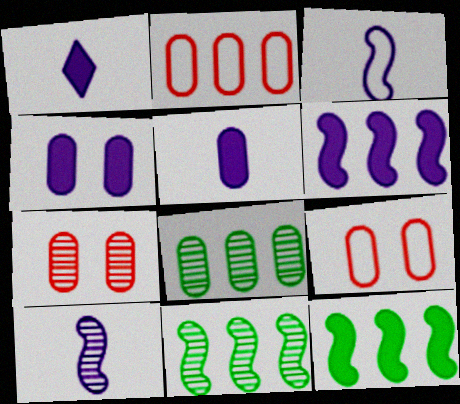[[1, 4, 6], 
[1, 9, 11], 
[5, 8, 9]]